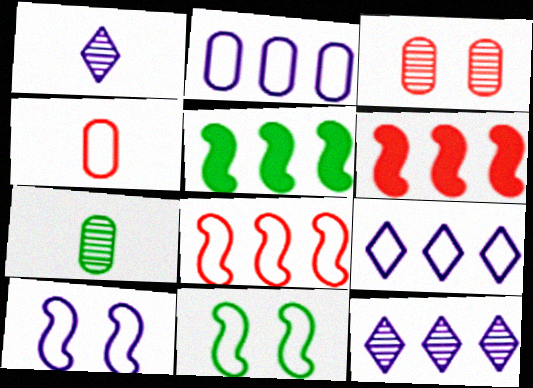[[4, 9, 11]]